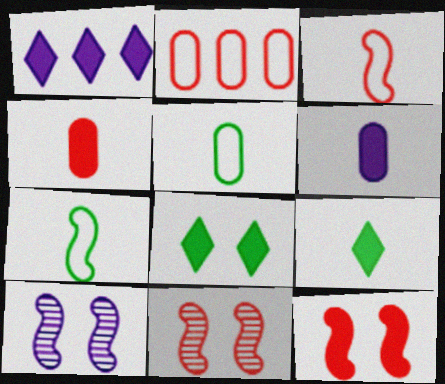[[1, 5, 11], 
[2, 9, 10]]